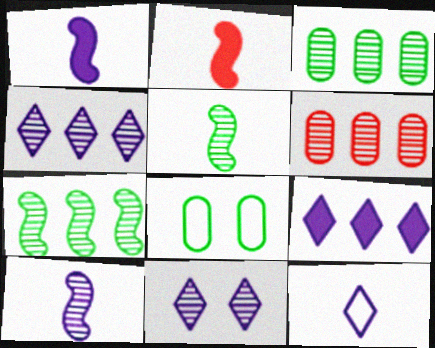[[2, 4, 8], 
[4, 6, 7], 
[5, 6, 11], 
[9, 11, 12]]